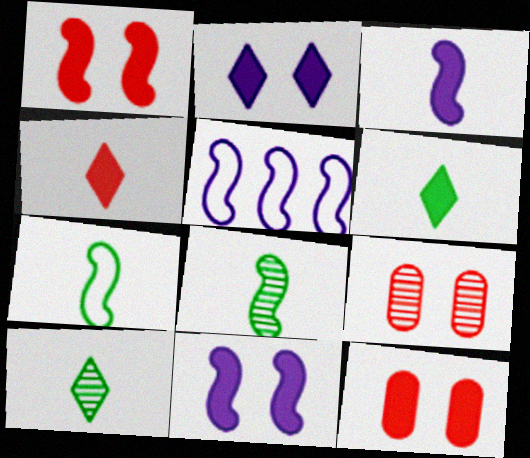[[1, 5, 8], 
[5, 6, 9], 
[5, 10, 12]]